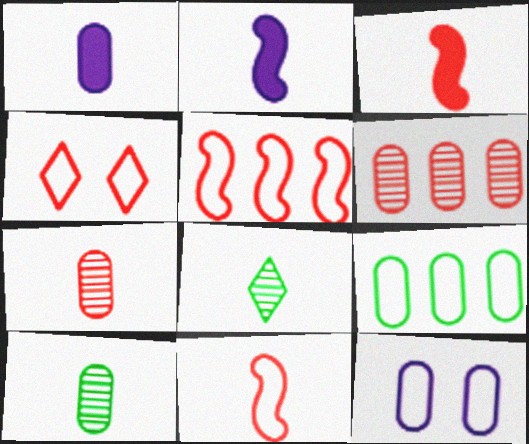[[1, 8, 11], 
[3, 4, 6]]